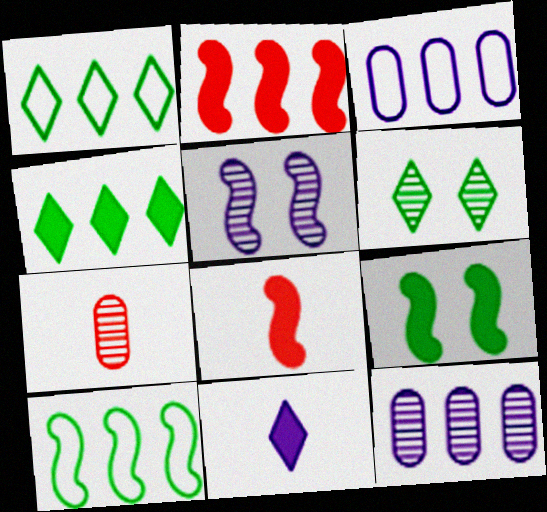[[1, 2, 12], 
[3, 5, 11], 
[3, 6, 8], 
[5, 8, 10]]